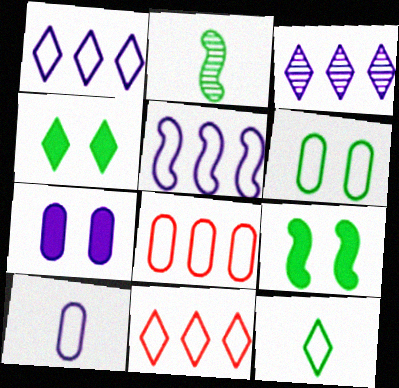[[2, 7, 11], 
[6, 8, 10]]